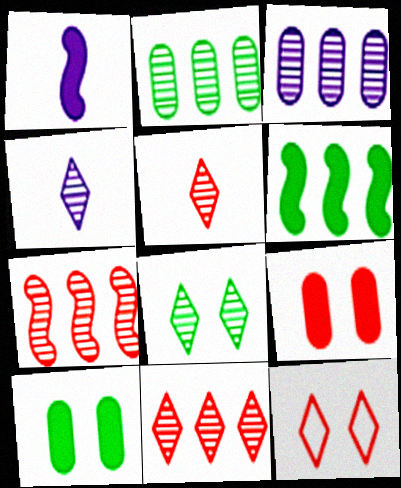[[1, 2, 12], 
[4, 8, 11]]